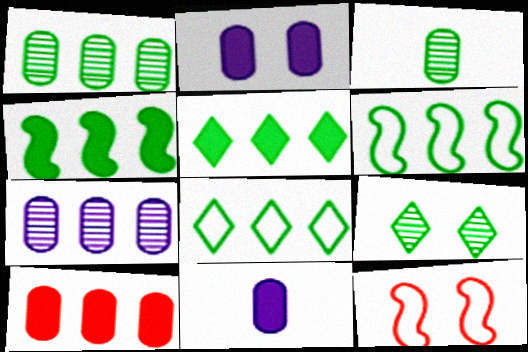[[1, 4, 8], 
[1, 5, 6], 
[2, 9, 12]]